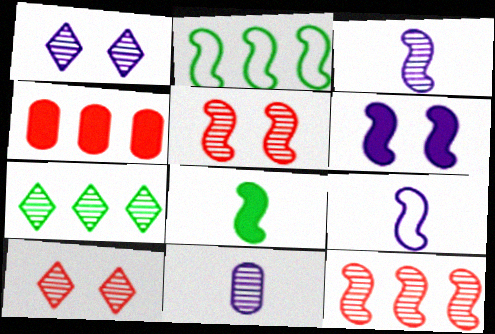[[5, 7, 11]]